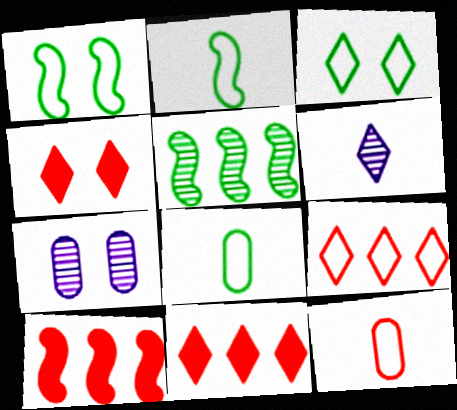[[1, 4, 7], 
[2, 7, 11], 
[3, 6, 11]]